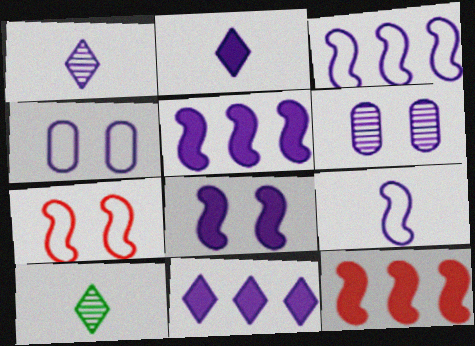[[1, 4, 5], 
[2, 3, 6], 
[4, 10, 12], 
[6, 9, 11]]